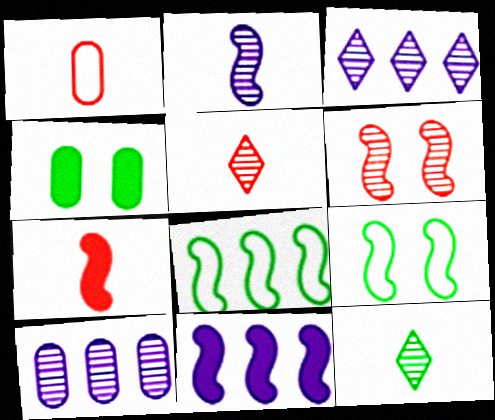[[1, 4, 10], 
[1, 5, 7], 
[4, 8, 12], 
[6, 10, 12]]